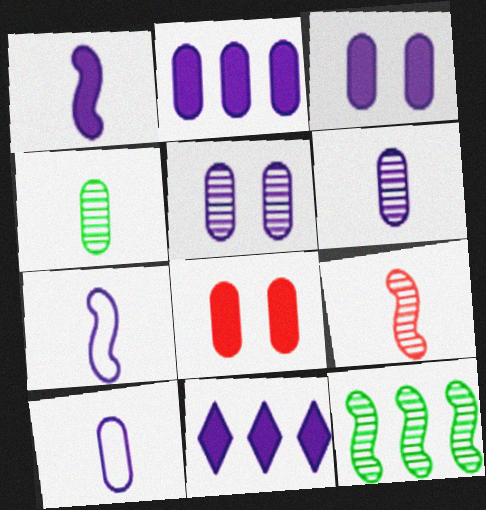[[1, 3, 11], 
[2, 5, 10], 
[5, 7, 11]]